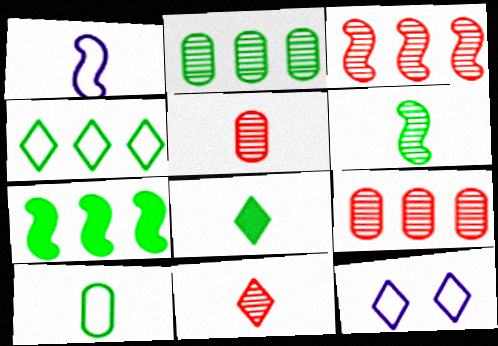[[1, 5, 8], 
[2, 4, 7], 
[5, 7, 12], 
[6, 8, 10]]